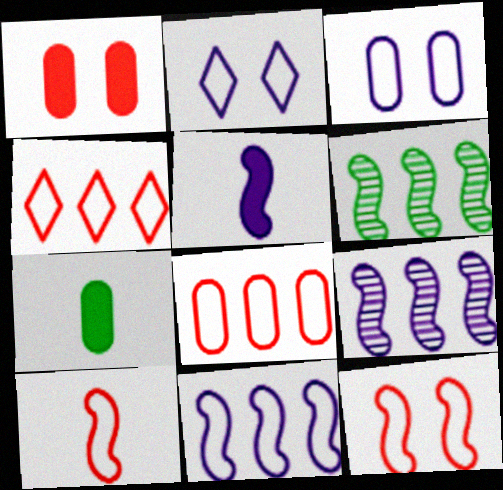[[5, 6, 12]]